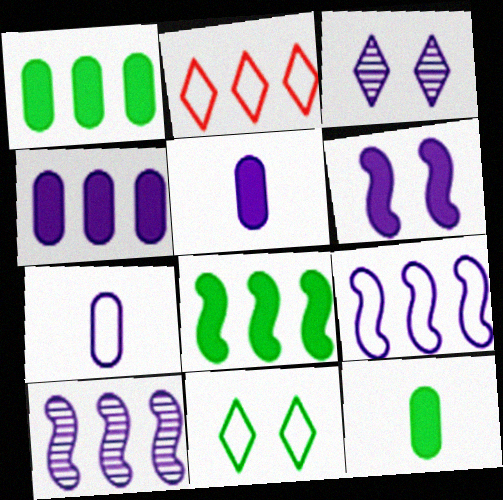[[1, 2, 10], 
[3, 5, 9]]